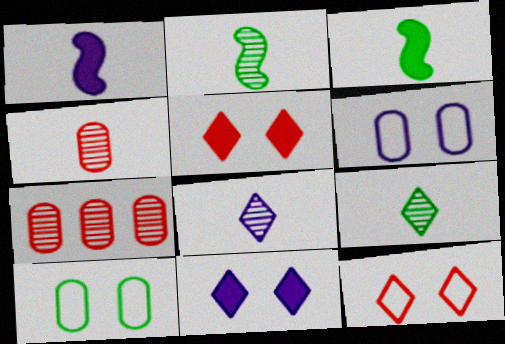[[2, 4, 8]]